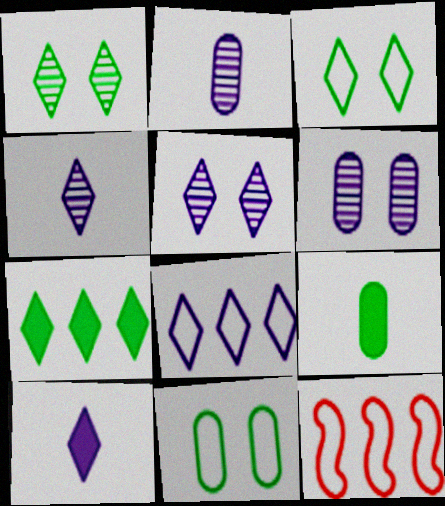[[5, 8, 10], 
[5, 9, 12]]